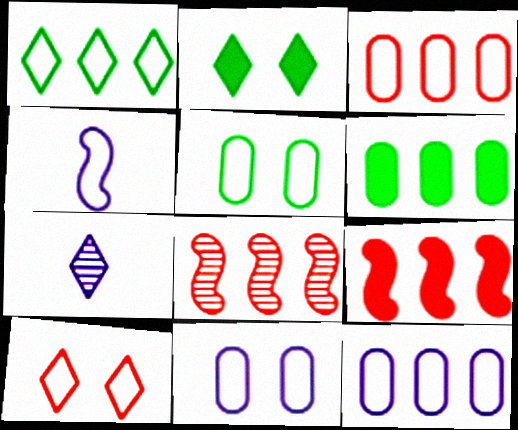[[5, 7, 9]]